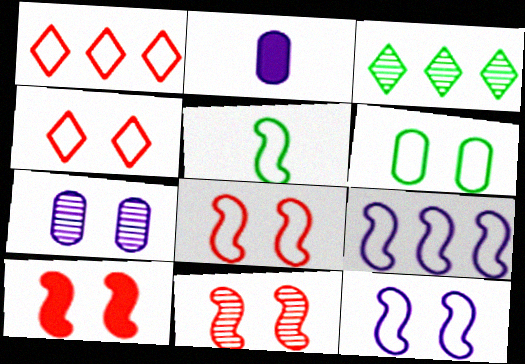[[2, 3, 8], 
[4, 6, 12], 
[5, 8, 9], 
[8, 10, 11]]